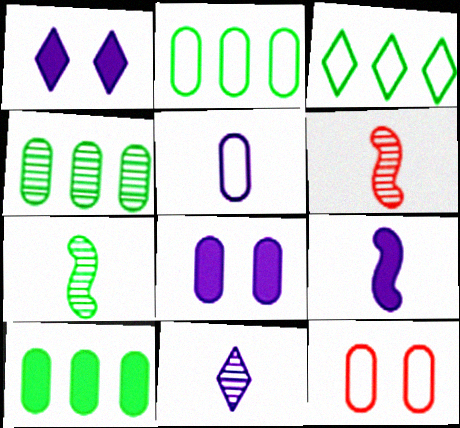[[1, 2, 6], 
[2, 4, 10], 
[2, 5, 12], 
[3, 6, 8], 
[5, 9, 11]]